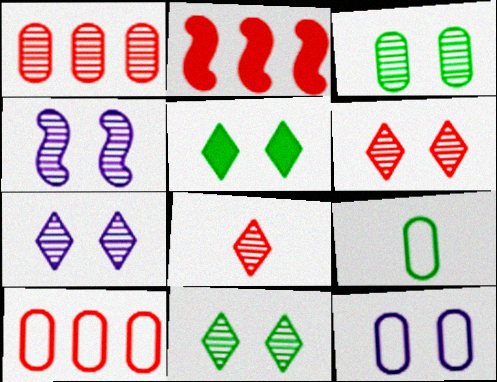[[2, 7, 9], 
[3, 4, 6], 
[6, 7, 11], 
[9, 10, 12]]